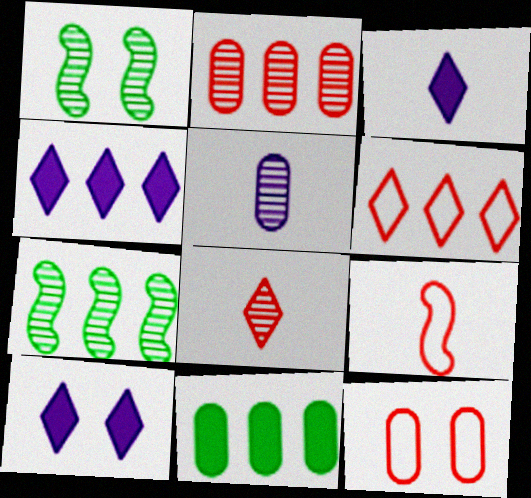[[1, 10, 12], 
[3, 4, 10], 
[3, 7, 12], 
[5, 11, 12], 
[6, 9, 12]]